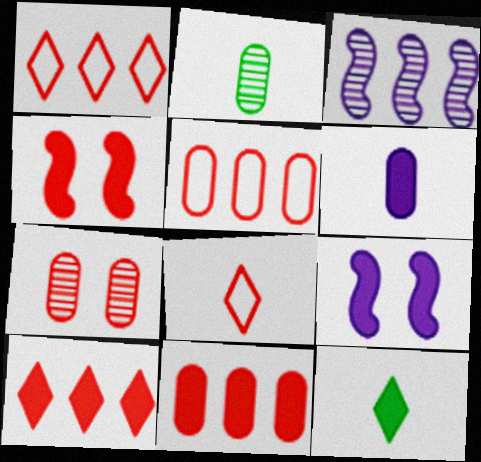[[1, 2, 9], 
[9, 11, 12]]